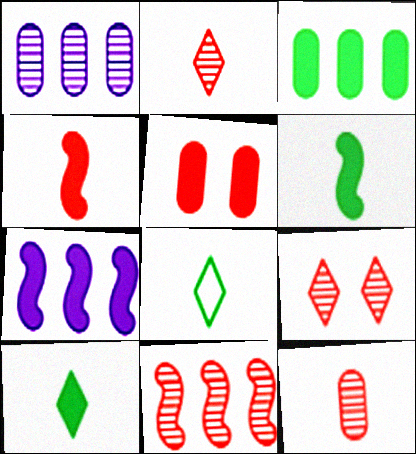[[5, 7, 10], 
[9, 11, 12]]